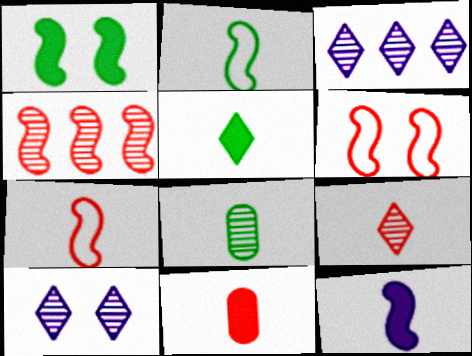[[2, 5, 8], 
[4, 8, 10], 
[5, 11, 12], 
[7, 9, 11]]